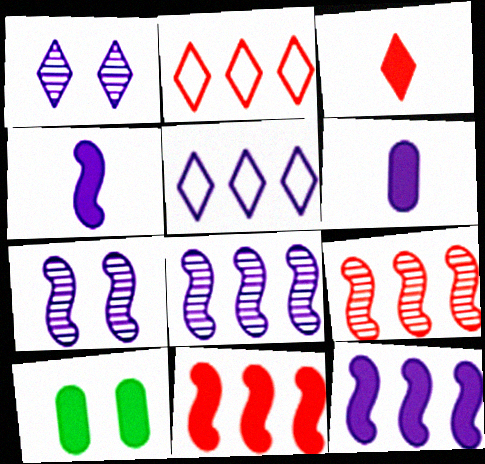[[3, 10, 12], 
[5, 6, 7]]